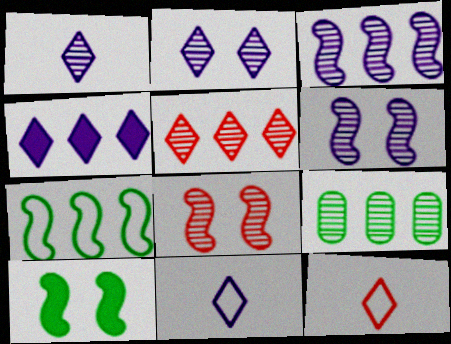[[1, 8, 9], 
[2, 4, 11], 
[3, 5, 9]]